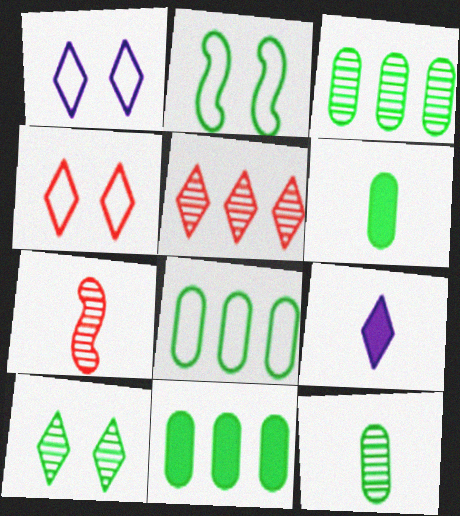[[1, 7, 11], 
[3, 8, 11]]